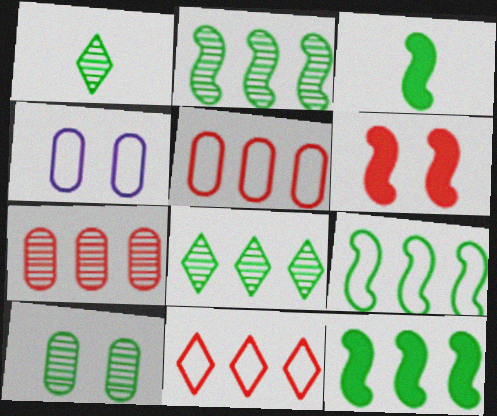[[1, 2, 10], 
[2, 9, 12]]